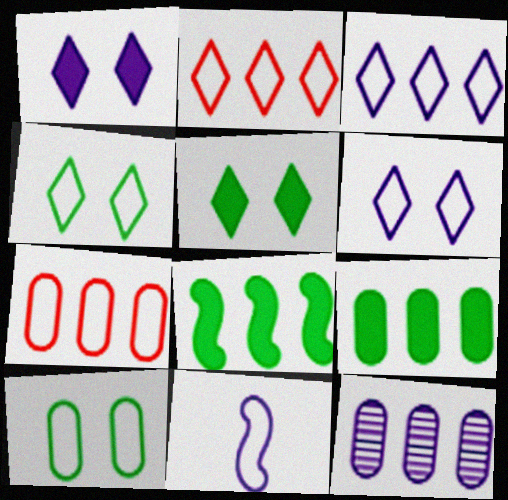[[1, 11, 12], 
[2, 8, 12], 
[2, 10, 11], 
[4, 7, 11], 
[7, 9, 12]]